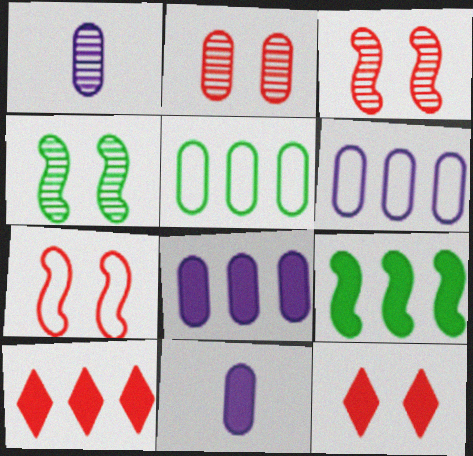[[2, 5, 11], 
[2, 7, 12], 
[8, 9, 10], 
[9, 11, 12]]